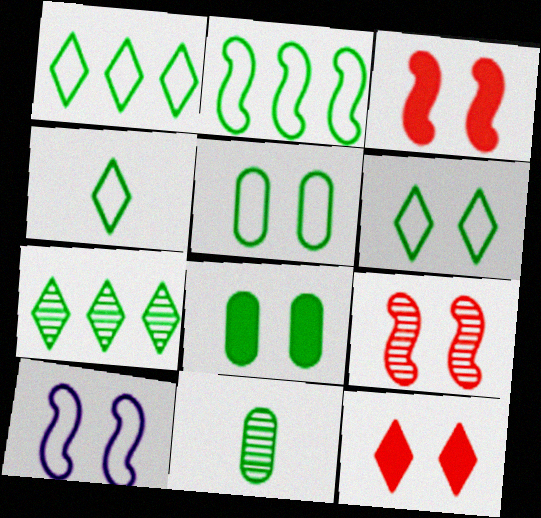[[1, 4, 6], 
[2, 4, 5]]